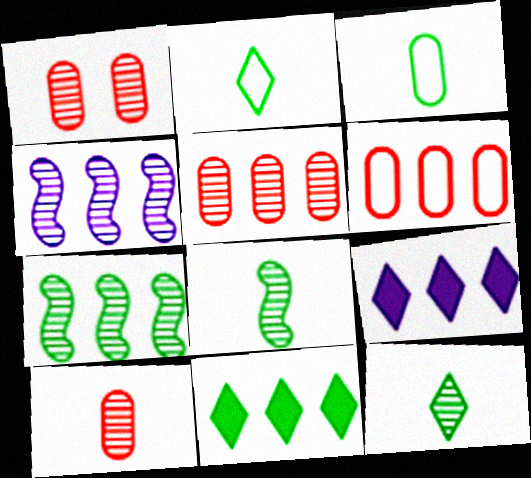[[1, 4, 12], 
[1, 5, 10], 
[4, 6, 11], 
[6, 7, 9]]